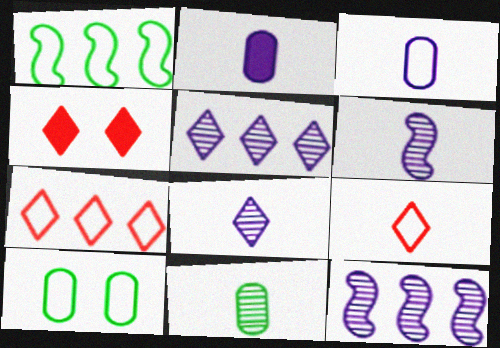[]